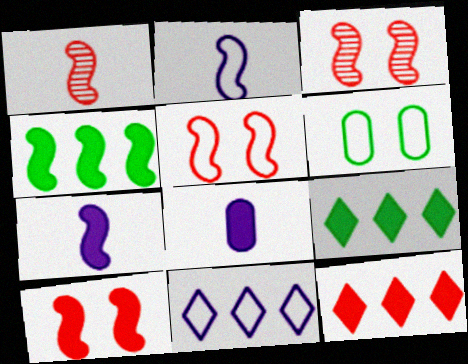[[2, 3, 4], 
[3, 5, 10], 
[4, 7, 10], 
[8, 9, 10]]